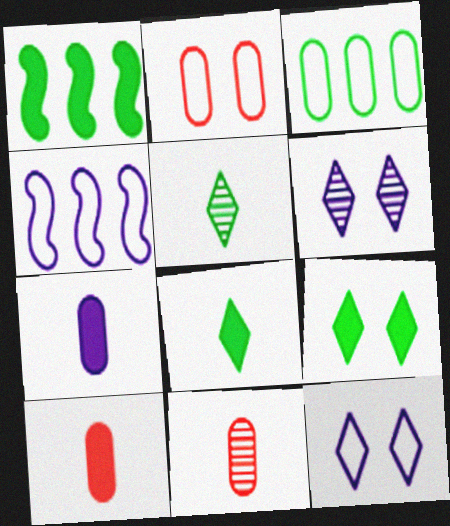[[1, 11, 12], 
[4, 6, 7], 
[4, 9, 11]]